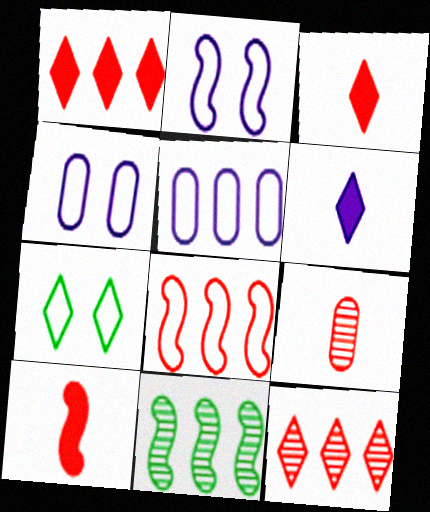[[1, 5, 11], 
[2, 10, 11], 
[3, 4, 11], 
[6, 7, 12]]